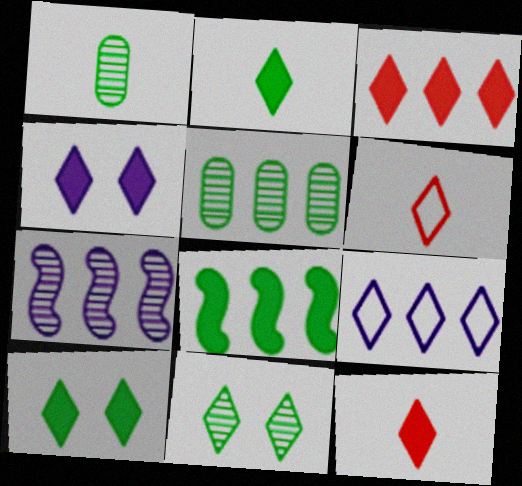[[2, 3, 4], 
[9, 11, 12]]